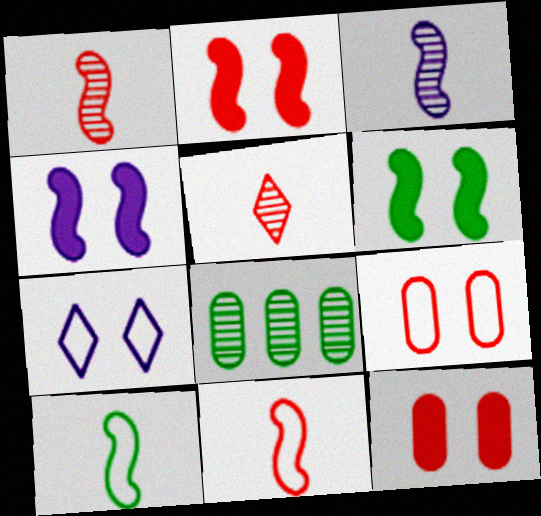[[2, 4, 6]]